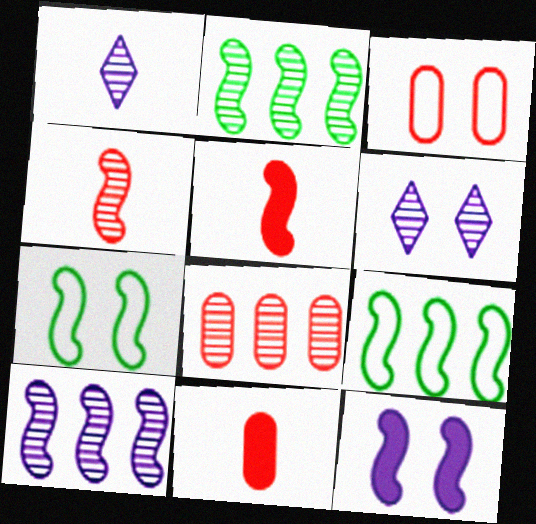[[3, 8, 11], 
[4, 9, 12], 
[5, 7, 10], 
[6, 9, 11]]